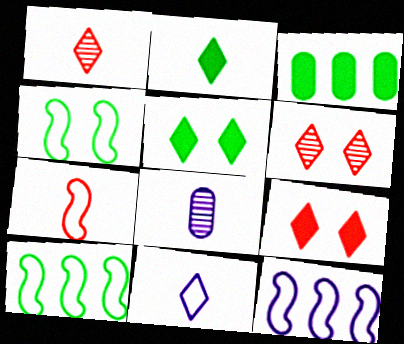[[1, 2, 11], 
[2, 7, 8], 
[4, 7, 12], 
[8, 9, 10]]